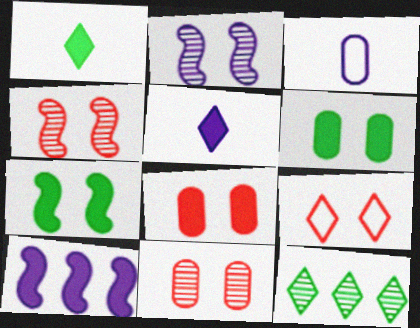[[1, 8, 10], 
[2, 6, 9], 
[4, 8, 9], 
[5, 9, 12]]